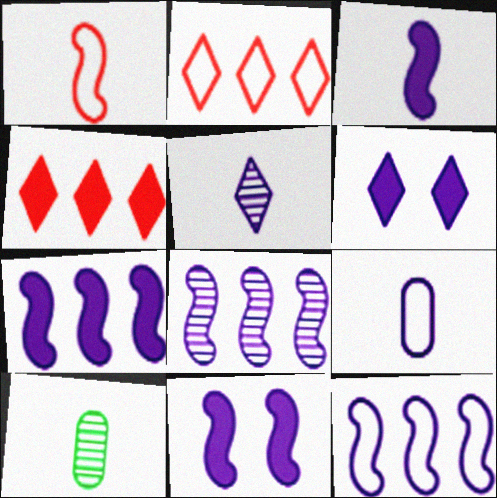[[2, 10, 11], 
[3, 5, 9], 
[3, 7, 11], 
[6, 8, 9], 
[7, 8, 12]]